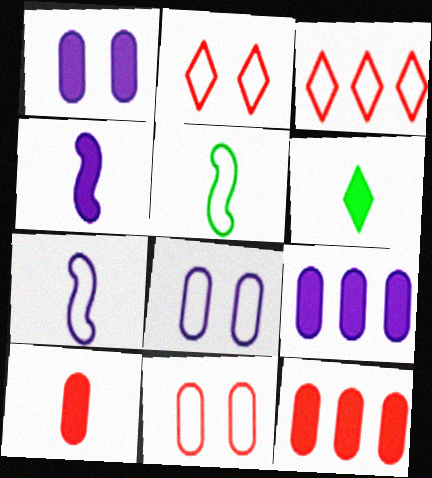[[3, 5, 8], 
[4, 6, 10]]